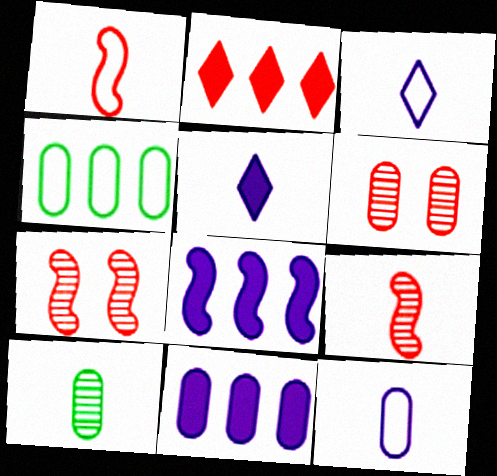[[1, 2, 6], 
[1, 5, 10], 
[4, 5, 7]]